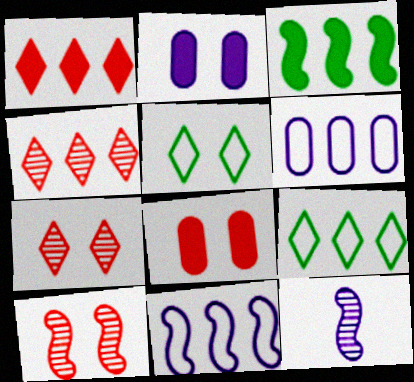[[2, 5, 10], 
[3, 4, 6], 
[8, 9, 12]]